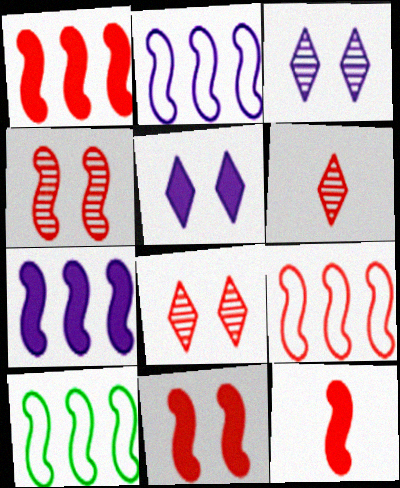[[1, 11, 12], 
[2, 9, 10], 
[4, 9, 12]]